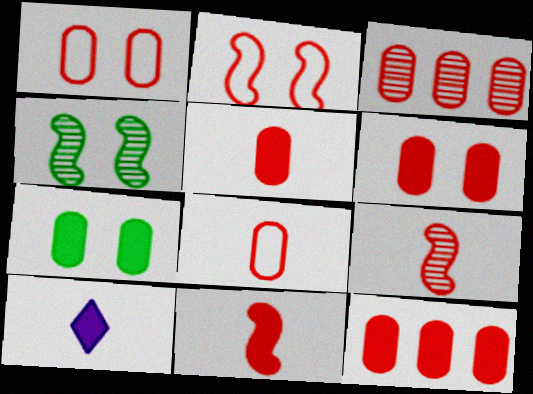[[1, 3, 5], 
[3, 6, 8], 
[5, 6, 12]]